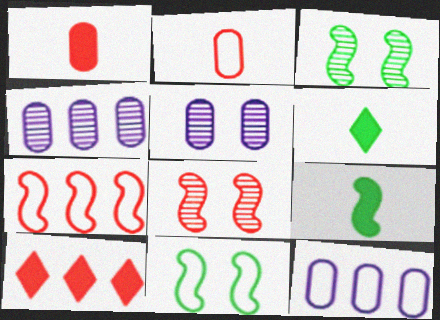[[2, 8, 10], 
[5, 6, 7], 
[6, 8, 12]]